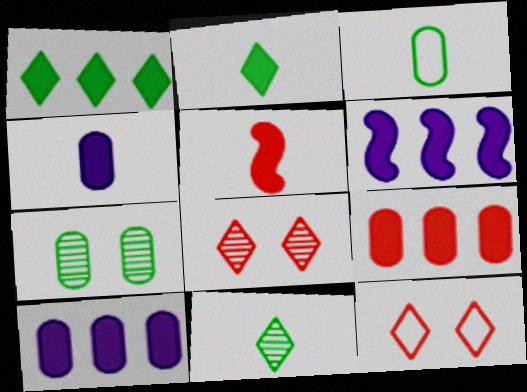[[1, 6, 9], 
[2, 4, 5], 
[3, 6, 8]]